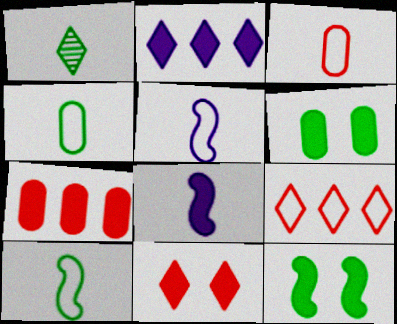[[1, 3, 8]]